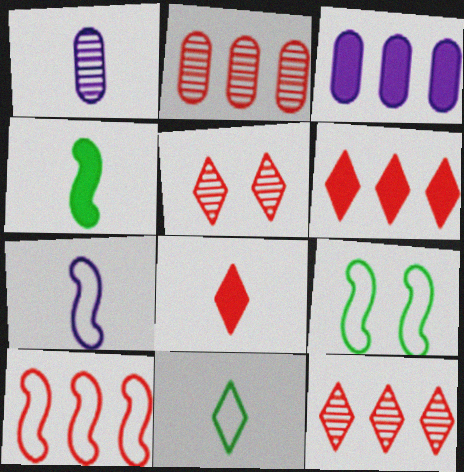[[1, 6, 9], 
[2, 6, 10], 
[7, 9, 10]]